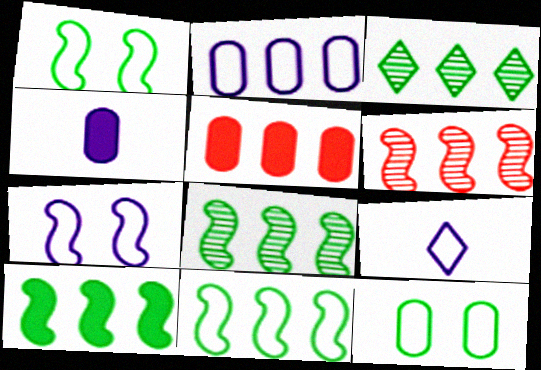[[2, 7, 9], 
[8, 10, 11]]